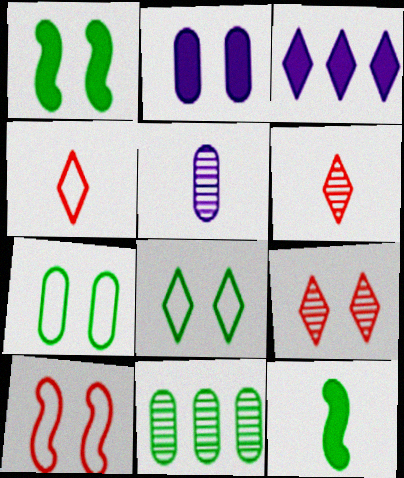[[3, 6, 8], 
[4, 5, 12], 
[8, 11, 12]]